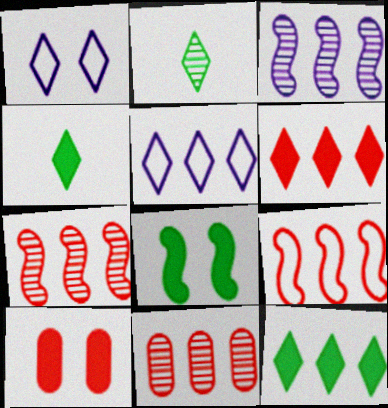[[1, 2, 6], 
[6, 9, 11]]